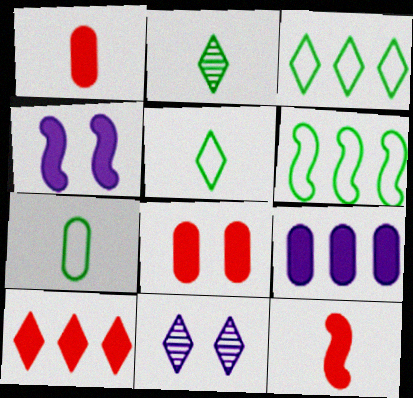[[1, 6, 11], 
[5, 10, 11], 
[8, 10, 12]]